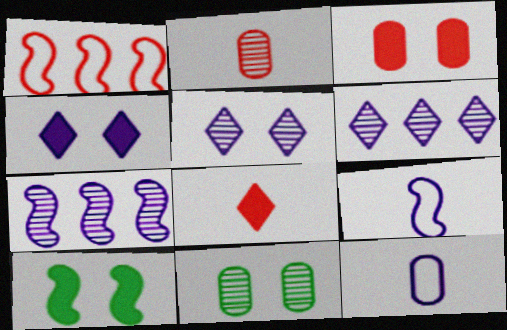[[3, 4, 10], 
[4, 7, 12]]